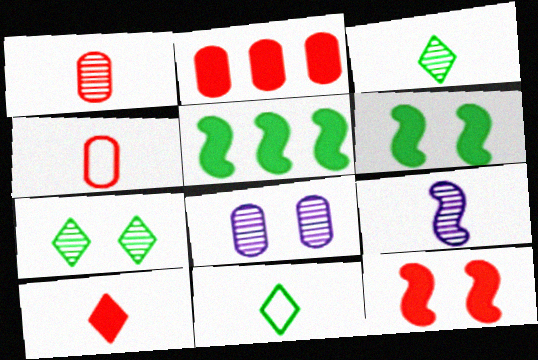[[1, 3, 9], 
[2, 10, 12]]